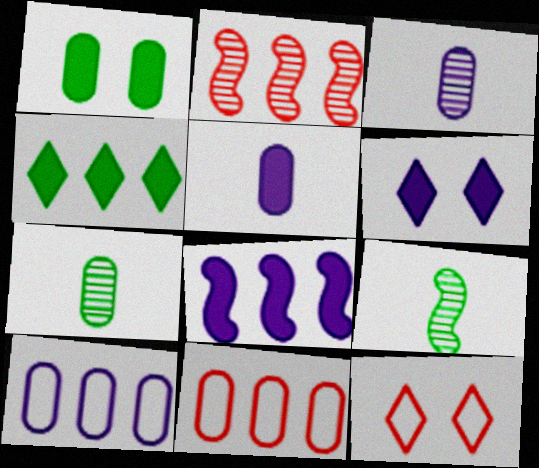[[1, 3, 11], 
[2, 4, 10], 
[5, 6, 8], 
[6, 9, 11], 
[7, 8, 12]]